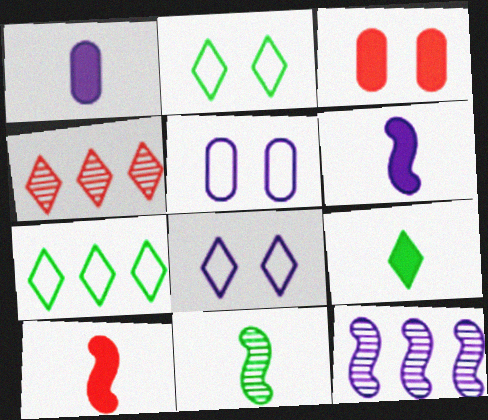[[1, 8, 12], 
[1, 9, 10], 
[4, 8, 9]]